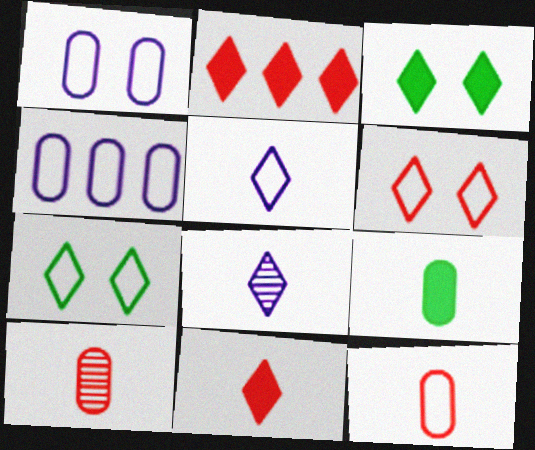[[2, 7, 8]]